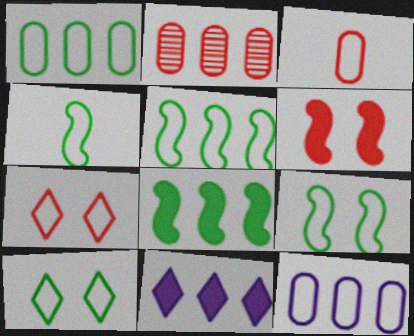[[1, 4, 10], 
[2, 5, 11], 
[4, 5, 9], 
[4, 7, 12]]